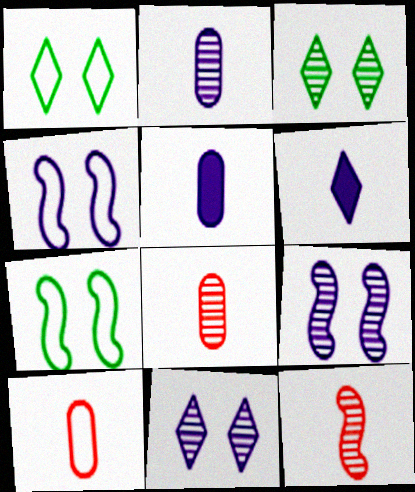[]